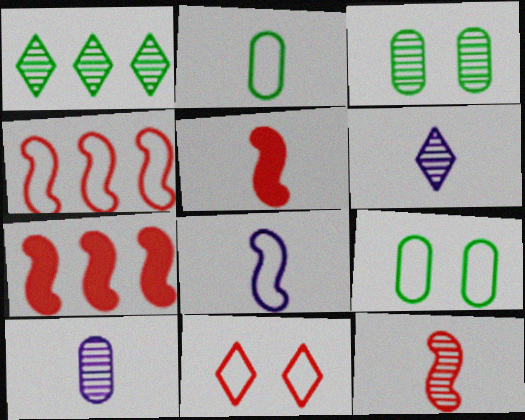[[2, 5, 6], 
[6, 7, 9]]